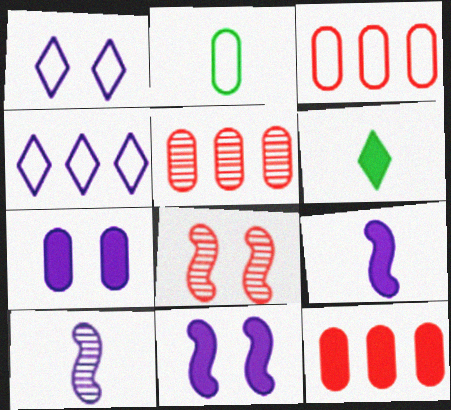[[2, 5, 7], 
[3, 5, 12], 
[4, 7, 10], 
[6, 11, 12]]